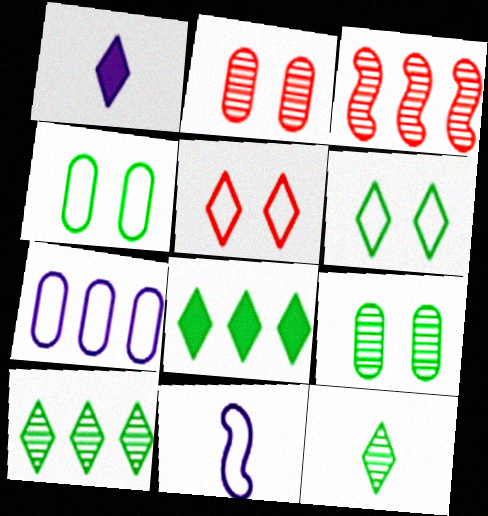[[1, 3, 4], 
[1, 5, 10], 
[2, 8, 11], 
[3, 7, 8], 
[6, 8, 12]]